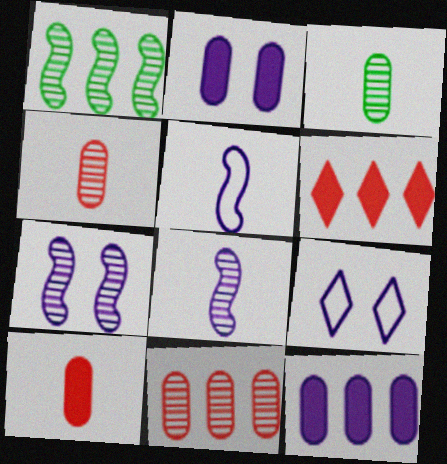[[1, 9, 10], 
[2, 7, 9], 
[8, 9, 12]]